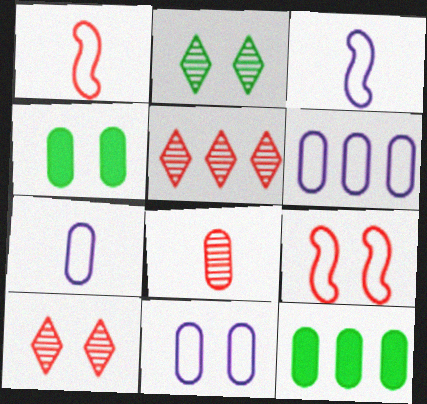[[3, 4, 5], 
[3, 10, 12], 
[4, 6, 8], 
[6, 7, 11], 
[8, 11, 12]]